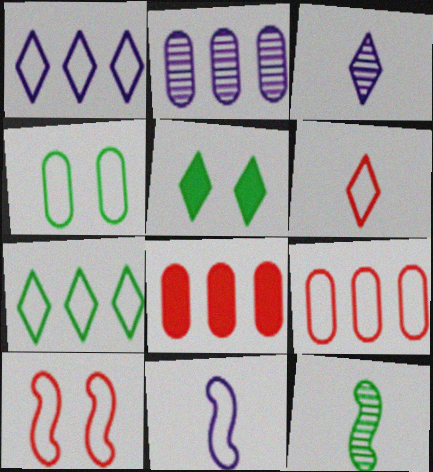[[6, 9, 10]]